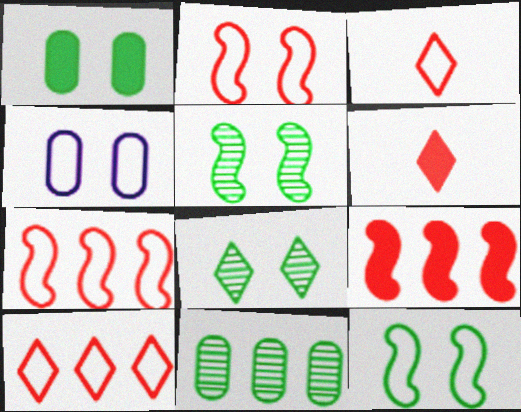[[1, 8, 12]]